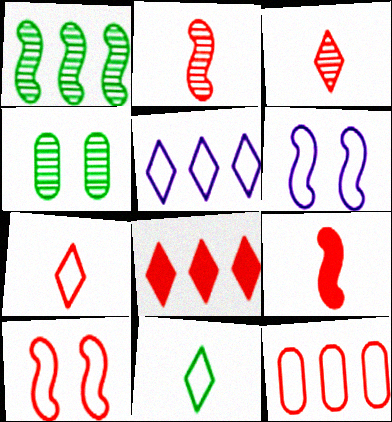[[1, 6, 9], 
[4, 5, 9], 
[6, 11, 12], 
[7, 10, 12]]